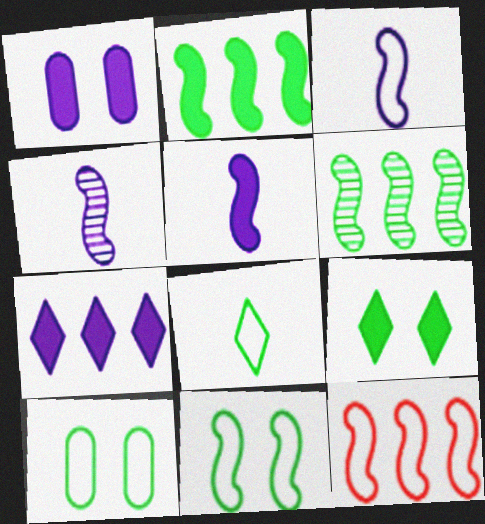[[1, 5, 7], 
[3, 4, 5], 
[3, 11, 12]]